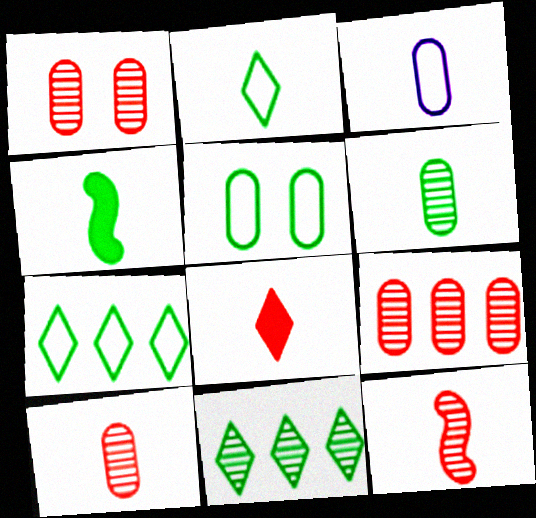[[1, 9, 10], 
[2, 4, 6], 
[4, 5, 11]]